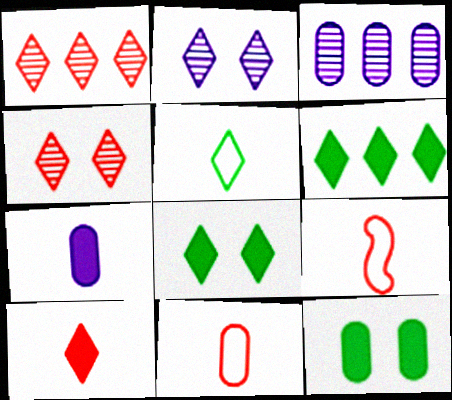[[3, 8, 9], 
[3, 11, 12]]